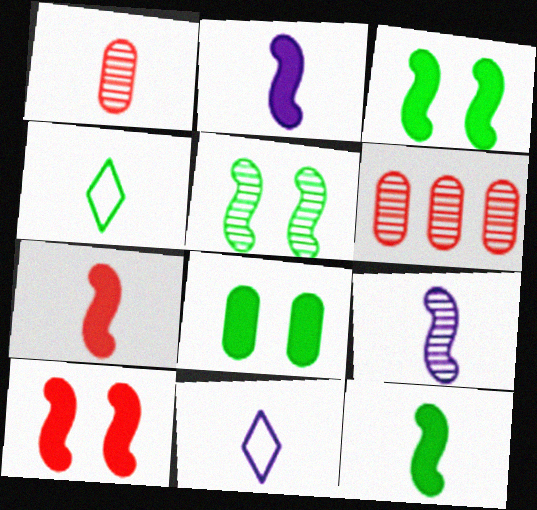[[1, 2, 4], 
[1, 11, 12], 
[2, 7, 12], 
[3, 6, 11]]